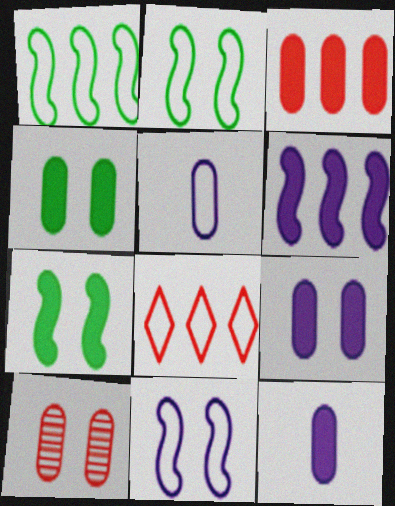[[2, 5, 8], 
[3, 4, 12]]